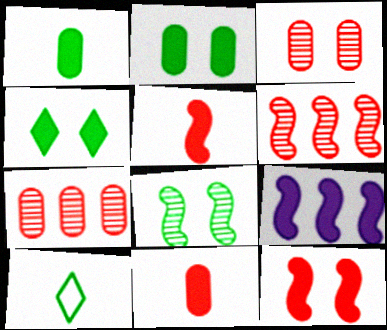[[3, 9, 10], 
[4, 9, 11]]